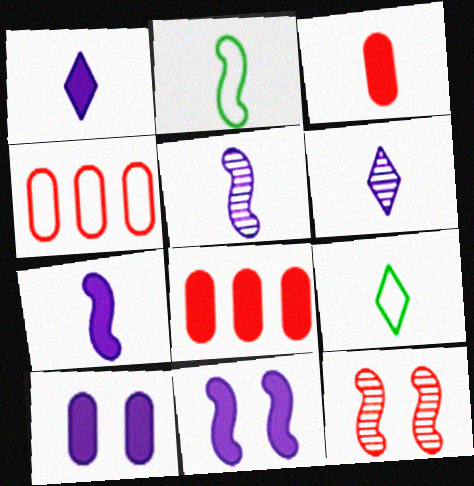[[2, 3, 6], 
[3, 5, 9]]